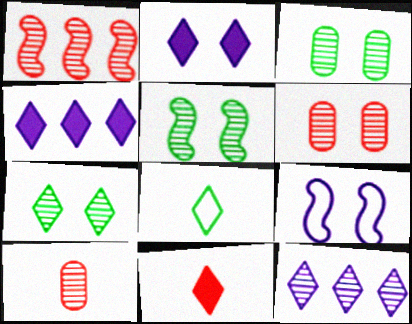[[3, 5, 7], 
[5, 10, 12]]